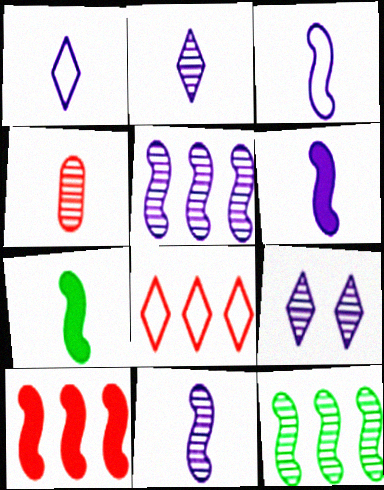[[1, 4, 7], 
[3, 6, 11], 
[4, 9, 12]]